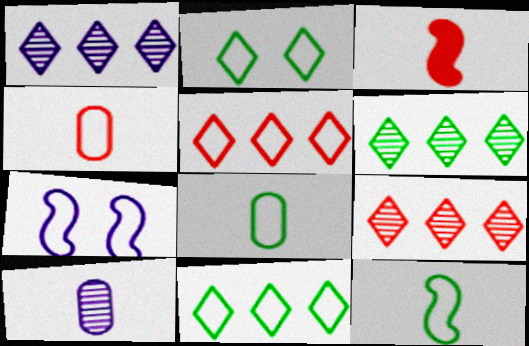[[1, 6, 9], 
[4, 7, 11], 
[5, 7, 8]]